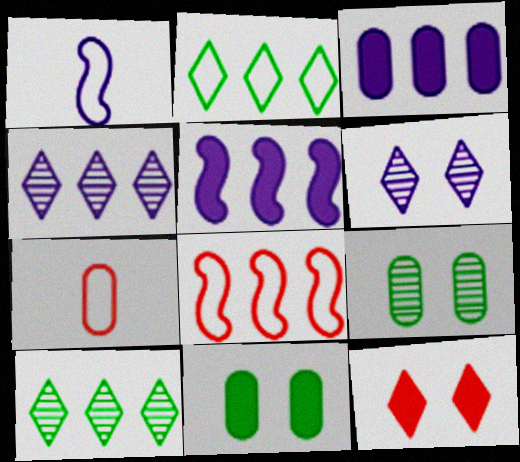[[1, 3, 6], 
[3, 7, 9], 
[3, 8, 10]]